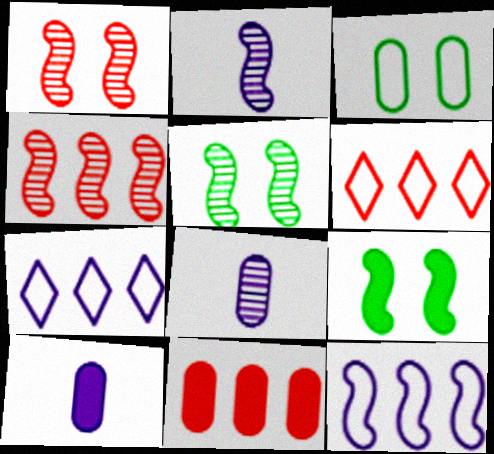[[2, 4, 5], 
[3, 8, 11], 
[4, 6, 11], 
[5, 6, 10], 
[6, 8, 9]]